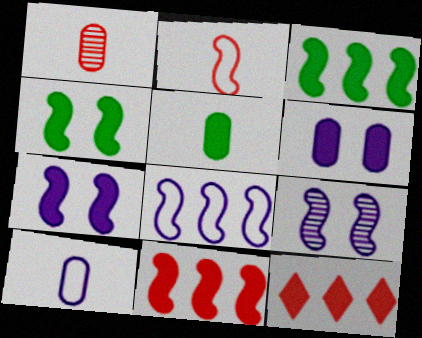[[1, 5, 10], 
[2, 3, 9], 
[5, 7, 12]]